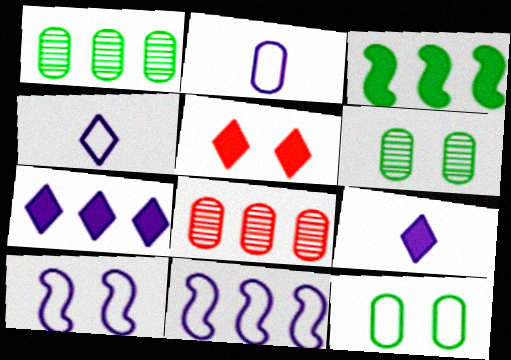[[5, 6, 10]]